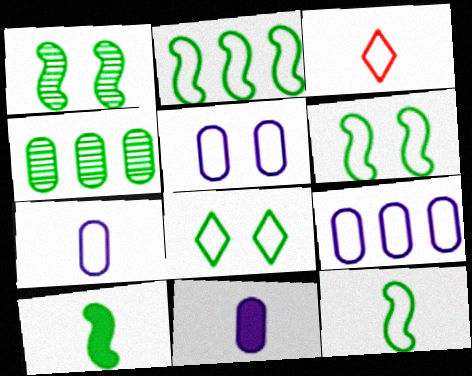[[1, 2, 10], 
[2, 3, 5], 
[2, 6, 12], 
[3, 6, 9], 
[3, 7, 12], 
[4, 8, 10], 
[5, 7, 9]]